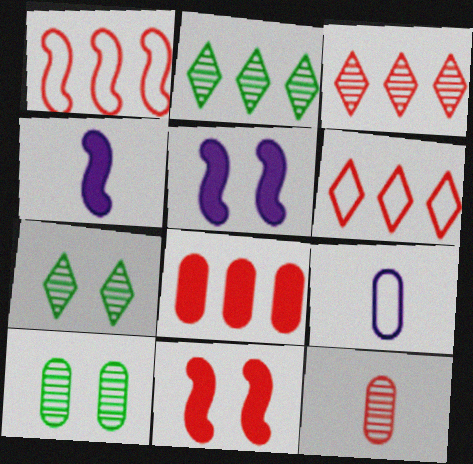[[1, 3, 8], 
[2, 9, 11], 
[4, 6, 10], 
[6, 11, 12], 
[8, 9, 10]]